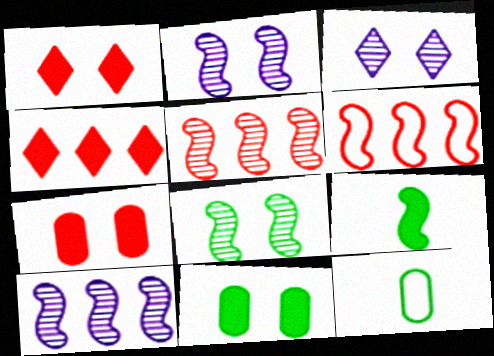[[1, 10, 12], 
[2, 4, 12], 
[2, 6, 9]]